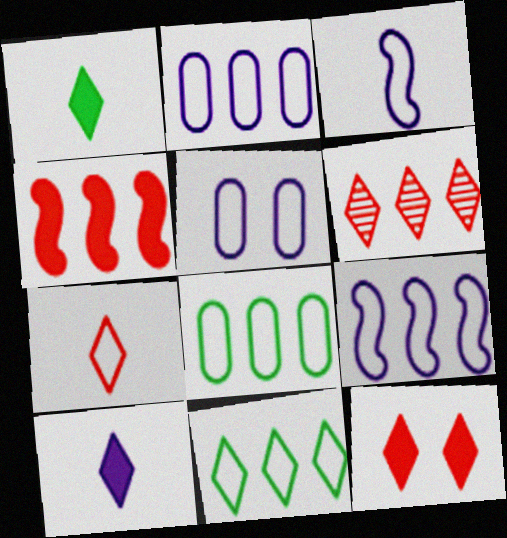[[6, 7, 12]]